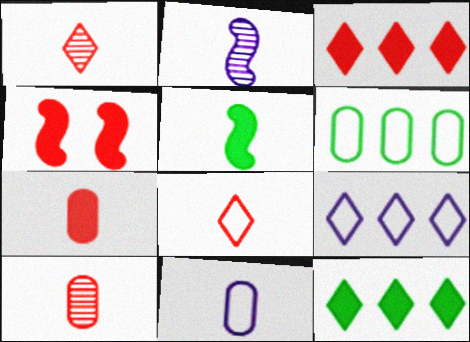[[1, 5, 11], 
[3, 4, 7]]